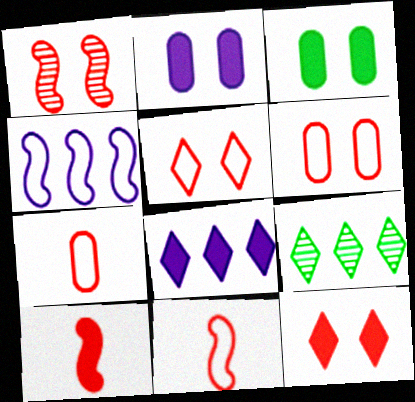[[1, 6, 12], 
[2, 9, 11], 
[3, 8, 10]]